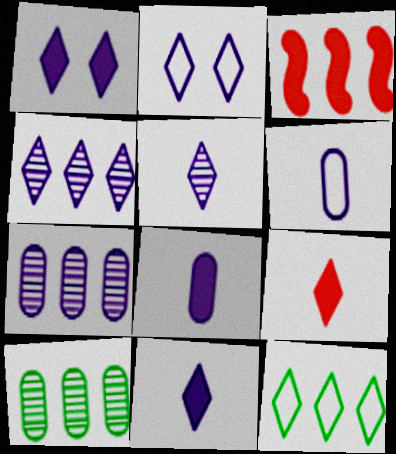[[2, 4, 11], 
[3, 7, 12]]